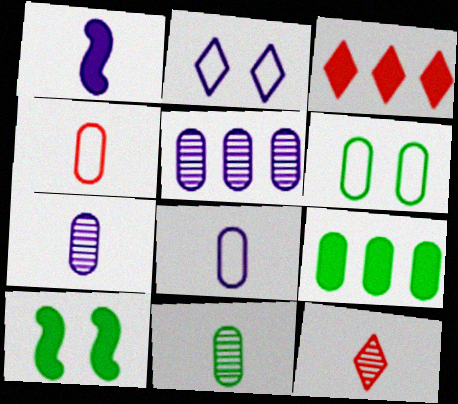[[1, 2, 5], 
[6, 9, 11]]